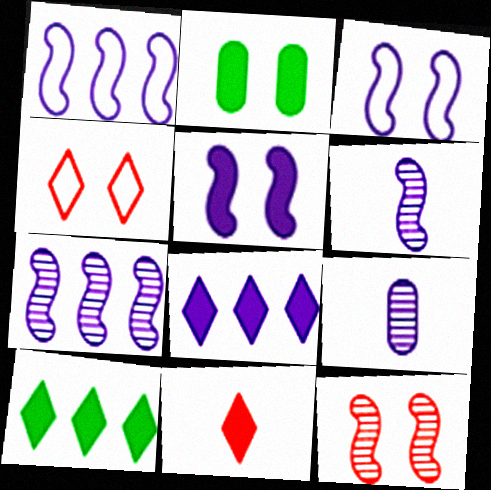[[1, 5, 6], 
[3, 8, 9]]